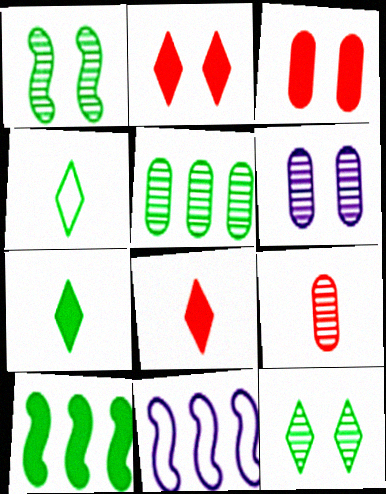[[5, 6, 9]]